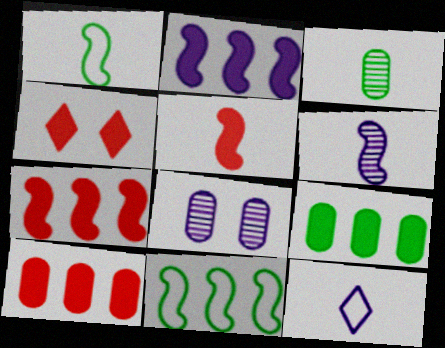[[1, 5, 6], 
[2, 8, 12], 
[3, 5, 12], 
[4, 5, 10]]